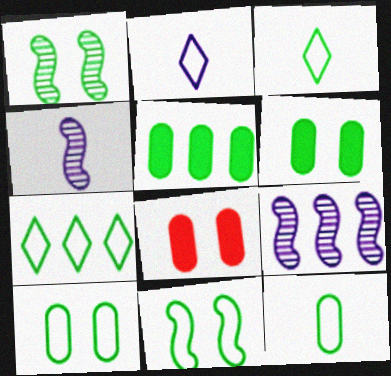[[1, 3, 5], 
[3, 8, 9], 
[4, 7, 8], 
[7, 11, 12]]